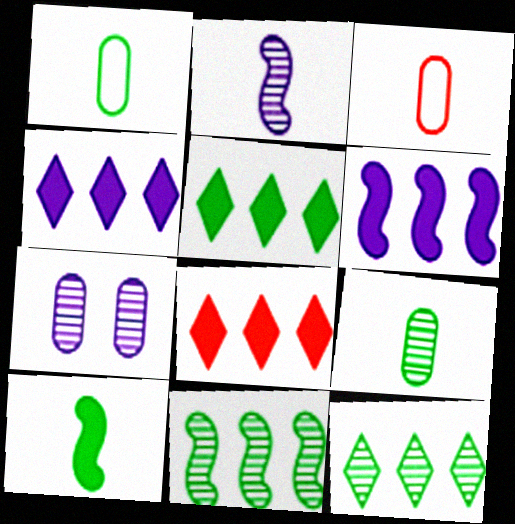[[4, 5, 8]]